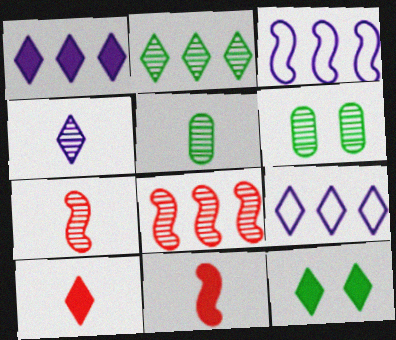[[1, 10, 12], 
[3, 6, 10], 
[4, 5, 7], 
[4, 6, 8], 
[6, 9, 11]]